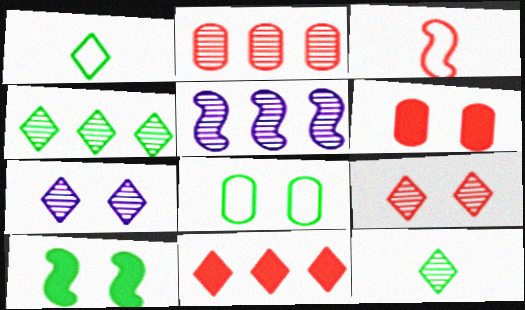[[1, 5, 6], 
[1, 7, 11], 
[2, 4, 5], 
[3, 5, 10]]